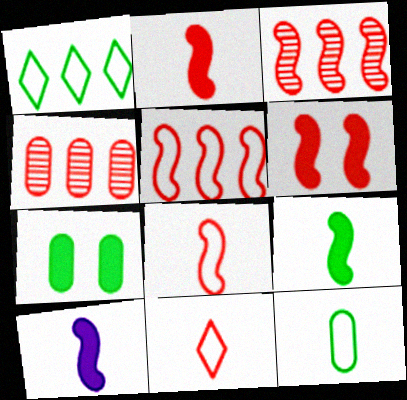[[2, 9, 10], 
[3, 6, 8], 
[4, 6, 11]]